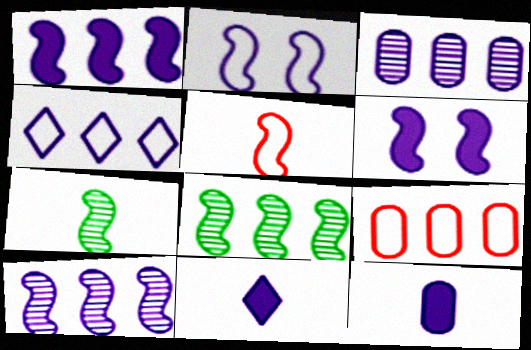[[1, 3, 4], 
[2, 3, 11], 
[5, 6, 8]]